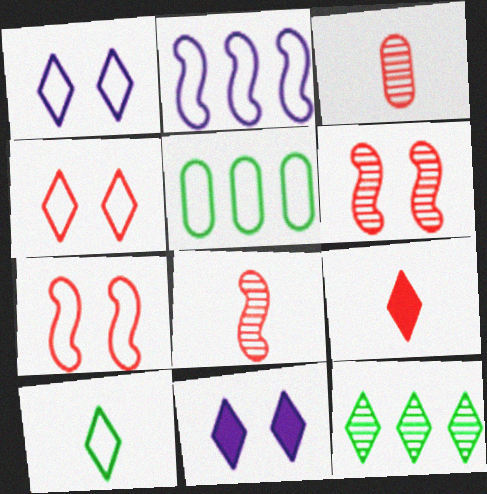[[1, 9, 12], 
[5, 8, 11]]